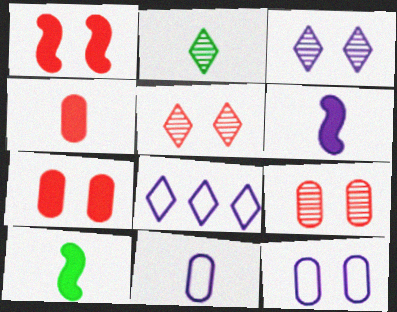[[8, 9, 10]]